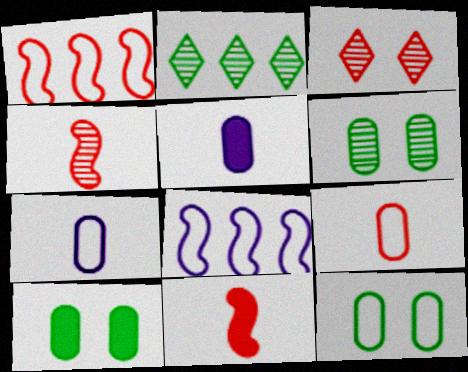[[6, 10, 12]]